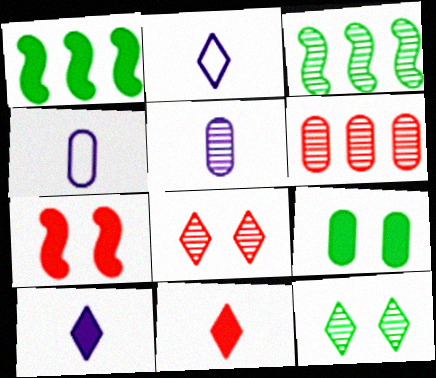[[1, 4, 8], 
[3, 5, 8], 
[4, 6, 9]]